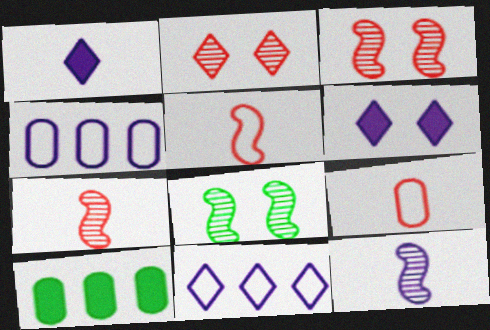[[4, 6, 12]]